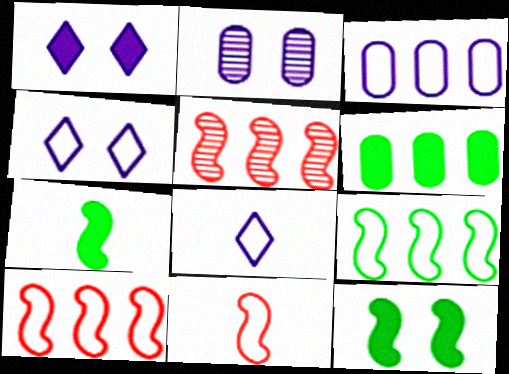[]